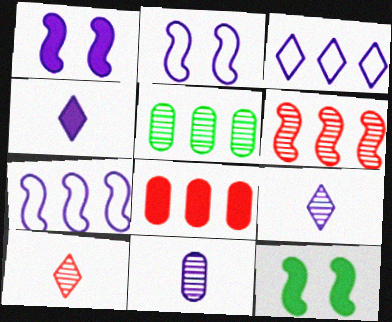[[1, 3, 11], 
[4, 8, 12]]